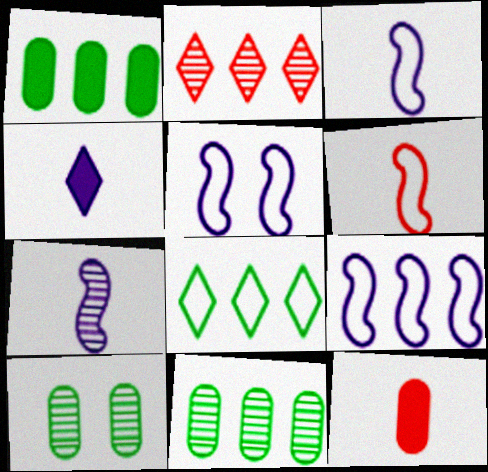[[1, 2, 9], 
[2, 7, 10], 
[3, 5, 9]]